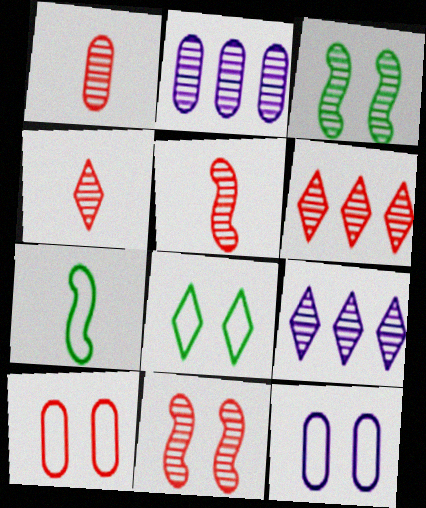[[1, 3, 9], 
[1, 4, 5], 
[1, 6, 11], 
[2, 3, 4]]